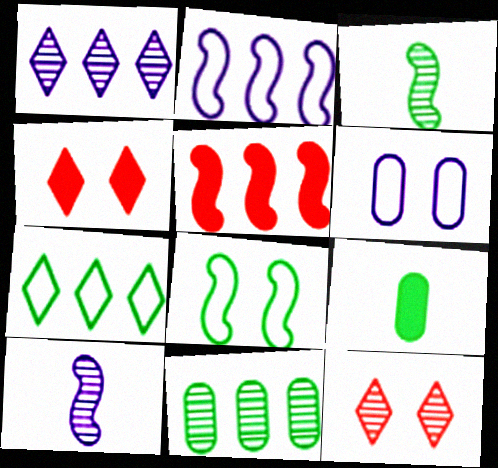[[2, 9, 12], 
[5, 8, 10], 
[10, 11, 12]]